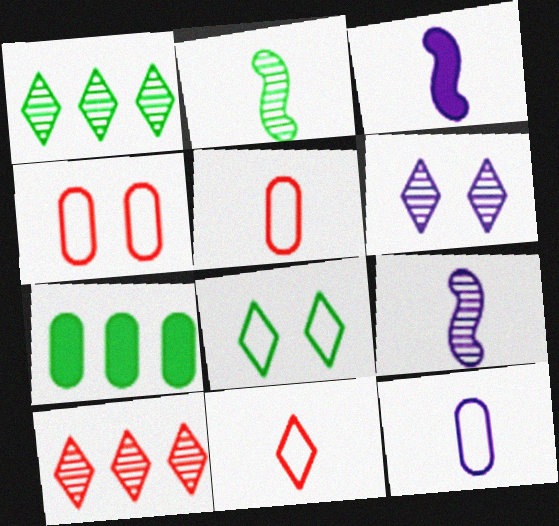[[1, 3, 4], 
[2, 7, 8]]